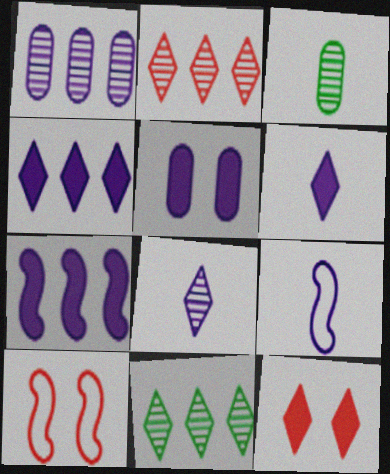[[3, 4, 10], 
[5, 6, 7]]